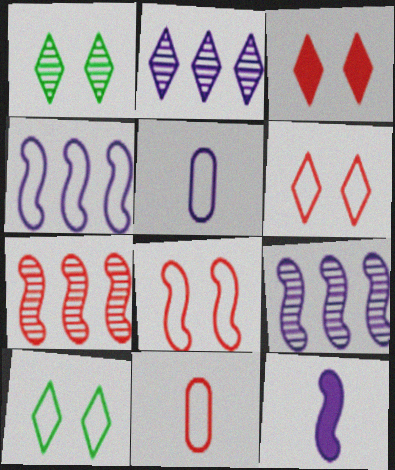[[3, 7, 11], 
[4, 10, 11]]